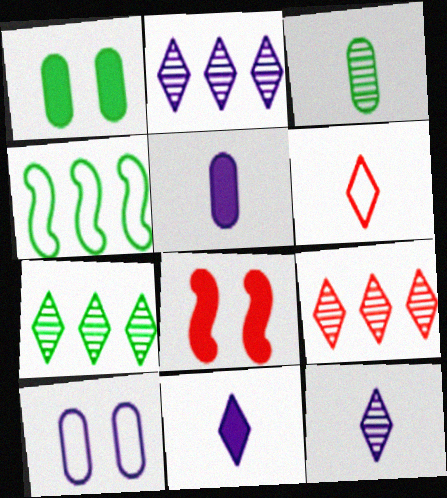[[2, 7, 9], 
[4, 6, 10]]